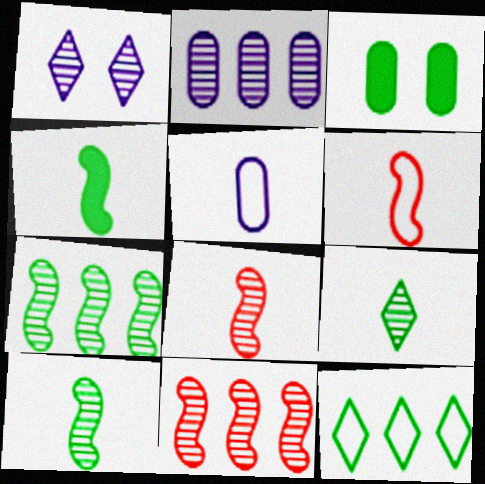[[3, 10, 12]]